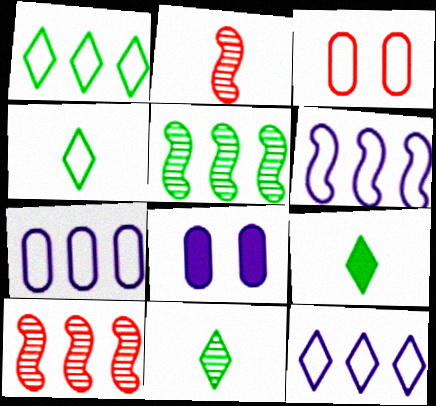[[1, 2, 8], 
[3, 4, 6], 
[4, 8, 10], 
[4, 9, 11], 
[6, 7, 12]]